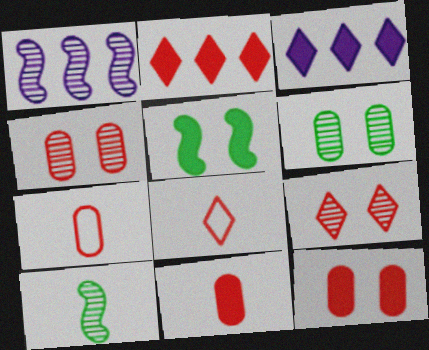[[2, 8, 9], 
[3, 5, 11]]